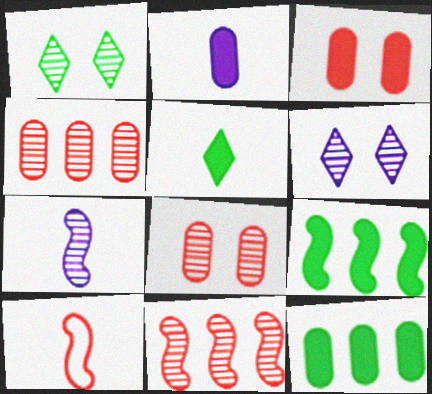[[1, 4, 7], 
[2, 3, 12], 
[6, 10, 12]]